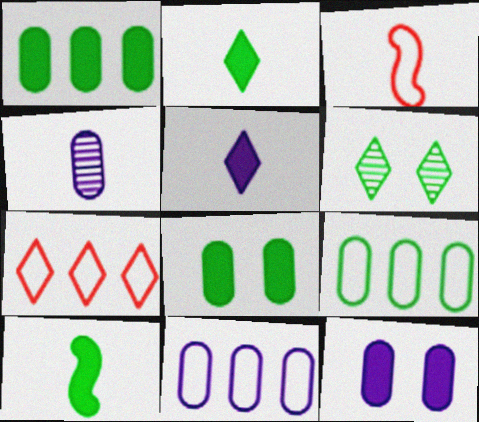[[2, 3, 4], 
[4, 11, 12], 
[5, 6, 7], 
[6, 9, 10]]